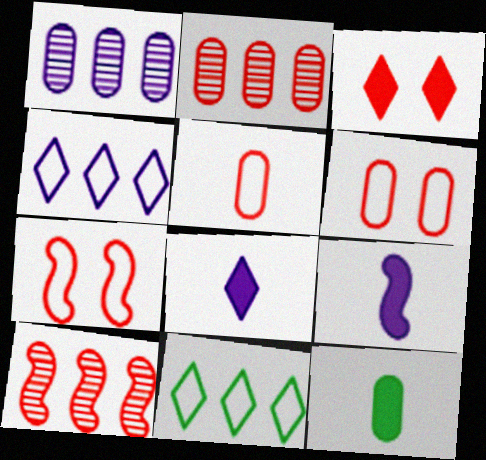[[1, 6, 12], 
[3, 5, 10]]